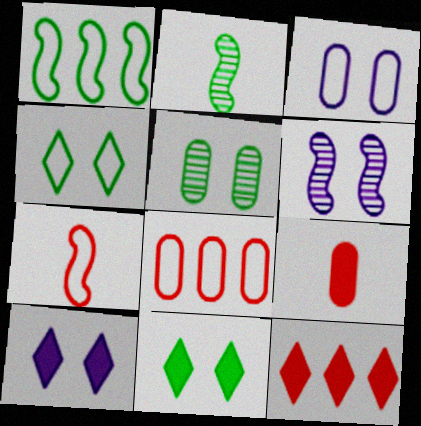[[2, 3, 12], 
[2, 8, 10], 
[3, 6, 10]]